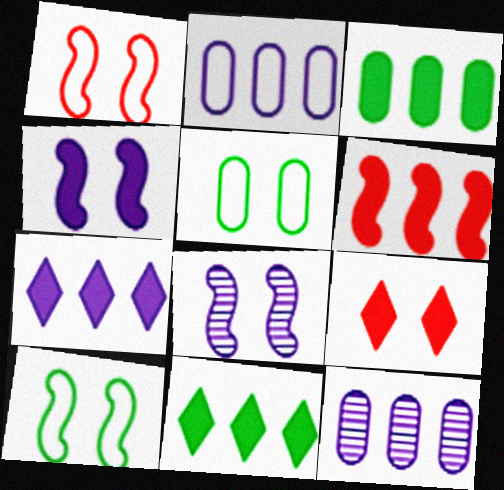[[3, 6, 7], 
[5, 8, 9]]